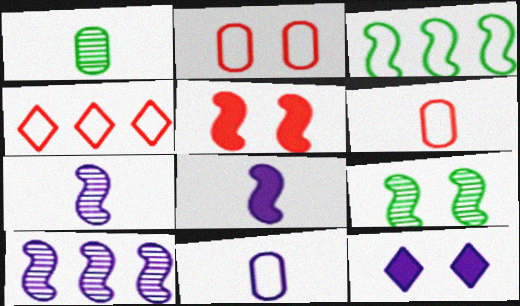[[2, 9, 12], 
[3, 5, 7], 
[10, 11, 12]]